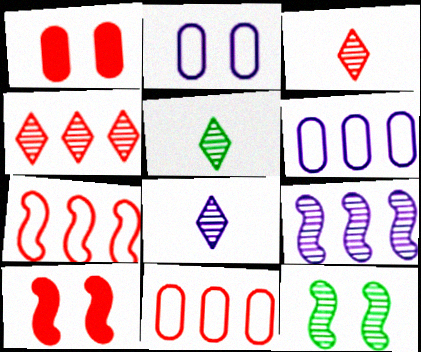[[1, 3, 7], 
[3, 5, 8], 
[3, 10, 11], 
[5, 6, 10]]